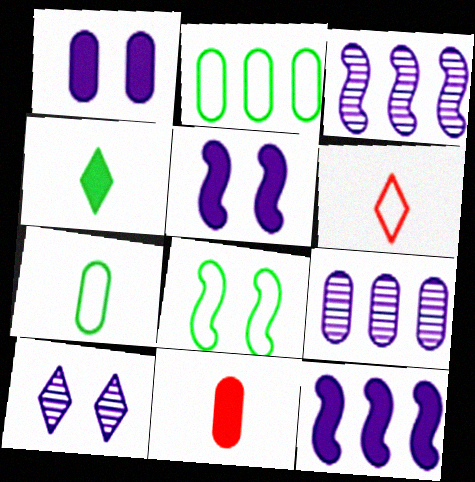[]